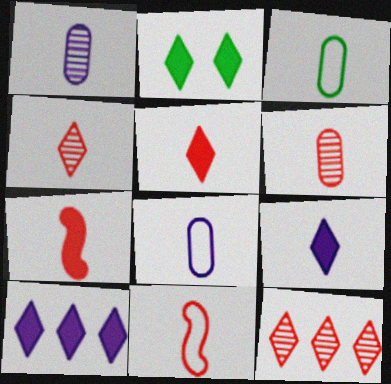[[2, 5, 10], 
[5, 6, 11]]